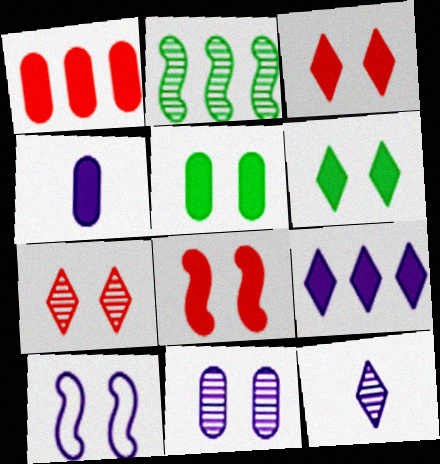[[1, 4, 5], 
[5, 7, 10]]